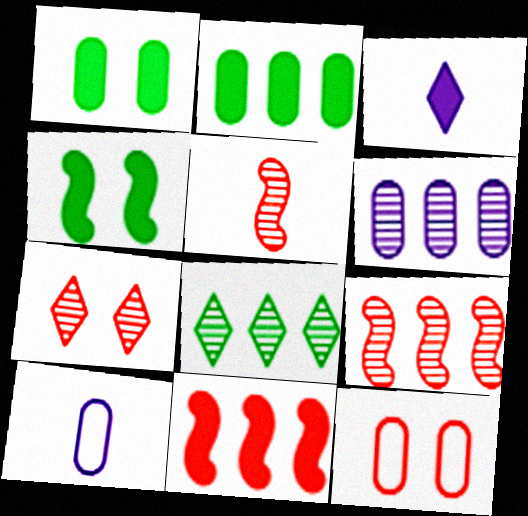[[1, 3, 11], 
[6, 8, 9]]